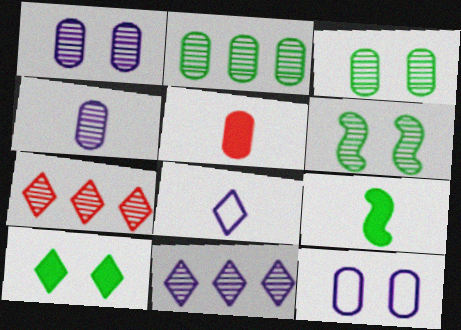[[2, 5, 12], 
[4, 6, 7], 
[7, 8, 10], 
[7, 9, 12]]